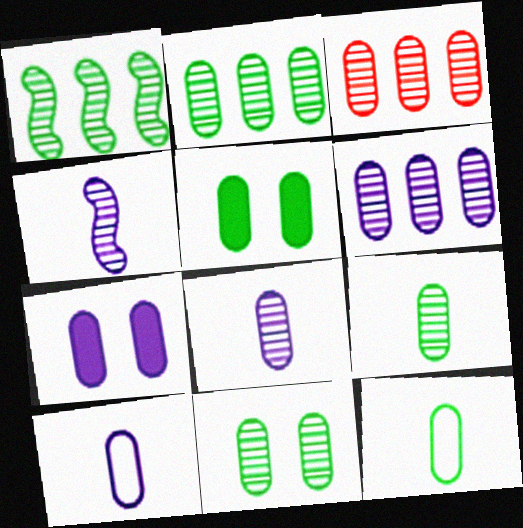[[2, 3, 6], 
[2, 5, 12], 
[2, 9, 11], 
[3, 5, 10], 
[3, 7, 12], 
[3, 8, 11], 
[6, 7, 10]]